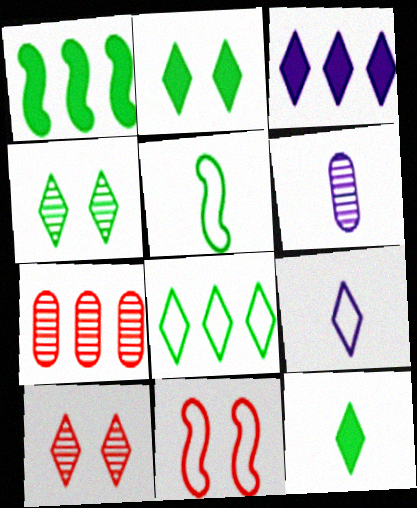[[4, 8, 12]]